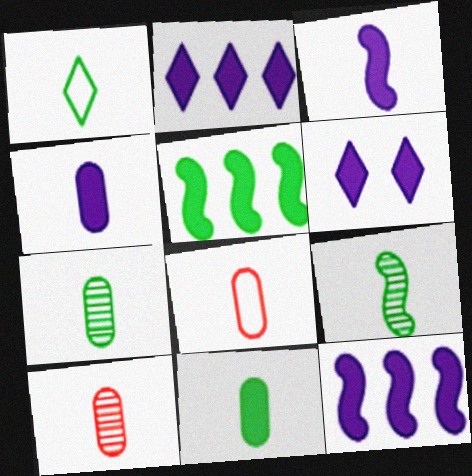[[1, 3, 10], 
[1, 9, 11], 
[4, 6, 12], 
[4, 7, 8]]